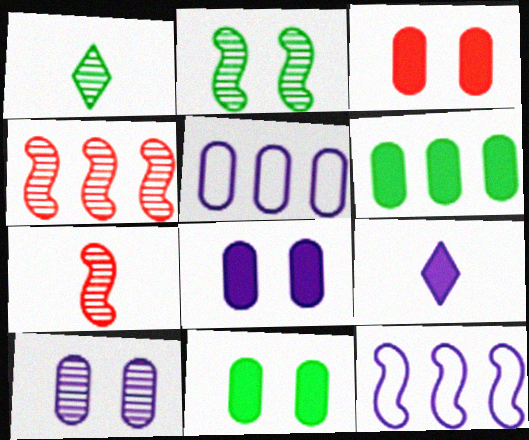[[1, 3, 12], 
[1, 4, 10], 
[3, 8, 11], 
[9, 10, 12]]